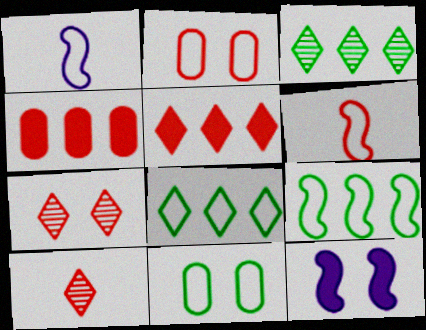[[1, 2, 8], 
[4, 6, 7], 
[7, 11, 12]]